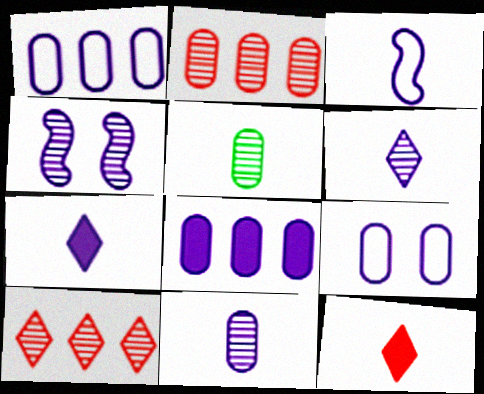[[1, 4, 7], 
[3, 5, 12], 
[3, 7, 11], 
[4, 5, 10], 
[8, 9, 11]]